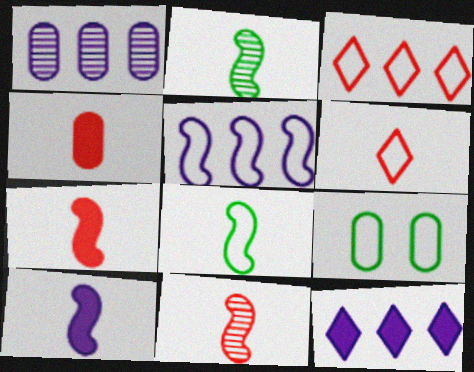[[1, 4, 9], 
[1, 5, 12], 
[4, 6, 11], 
[5, 6, 9], 
[8, 10, 11], 
[9, 11, 12]]